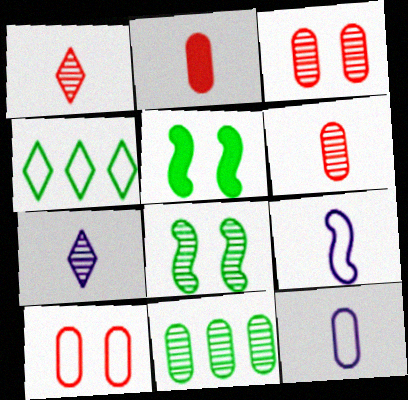[[4, 9, 10]]